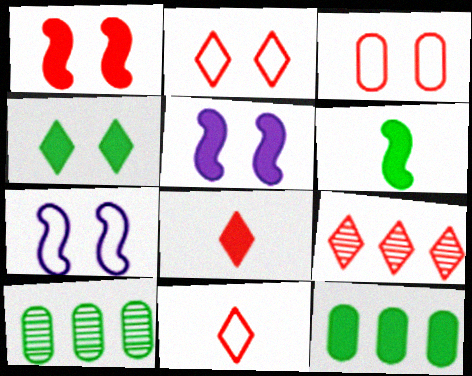[[2, 8, 9], 
[4, 6, 12], 
[5, 8, 12], 
[5, 10, 11], 
[7, 8, 10]]